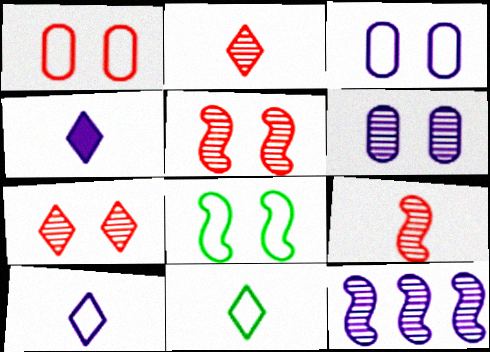[[2, 4, 11], 
[3, 4, 12]]